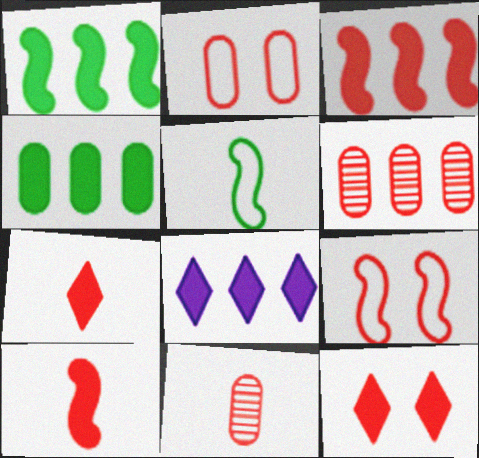[[3, 4, 8], 
[6, 7, 9]]